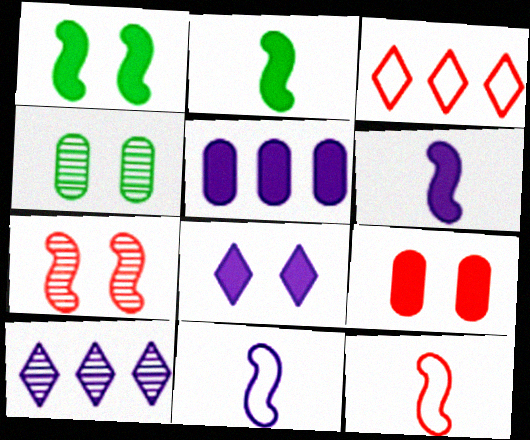[[1, 8, 9], 
[3, 4, 6], 
[5, 6, 8]]